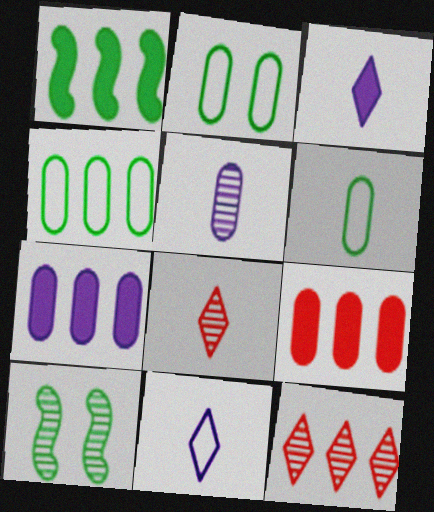[[2, 4, 6], 
[2, 5, 9], 
[5, 10, 12], 
[9, 10, 11]]